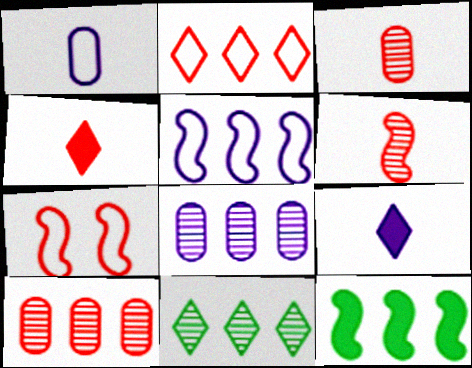[[2, 8, 12], 
[4, 7, 10]]